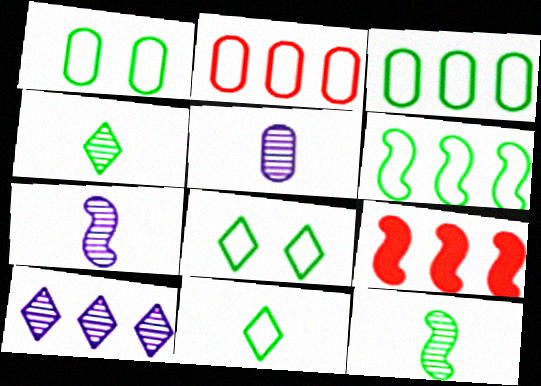[[1, 6, 11], 
[3, 9, 10], 
[5, 8, 9]]